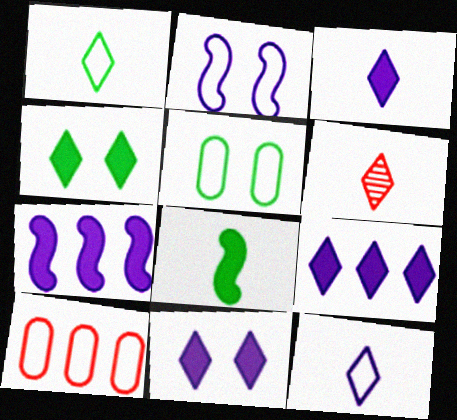[[1, 2, 10], 
[1, 3, 6], 
[3, 9, 11], 
[5, 6, 7]]